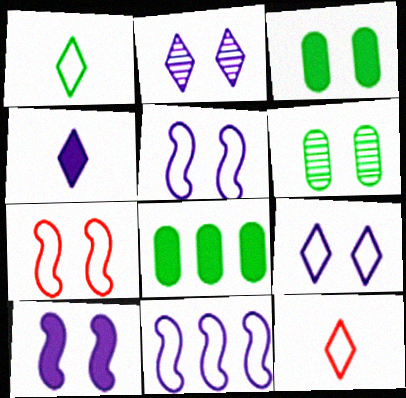[[2, 3, 7]]